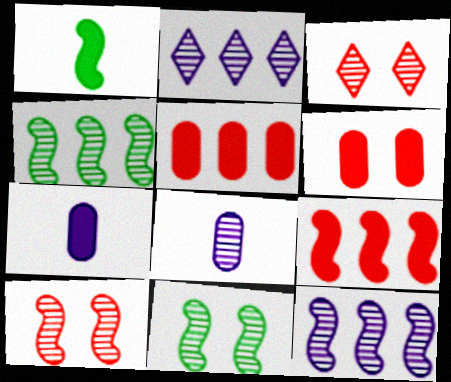[[3, 4, 8]]